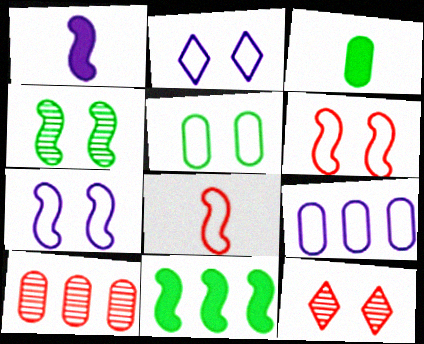[[2, 5, 6]]